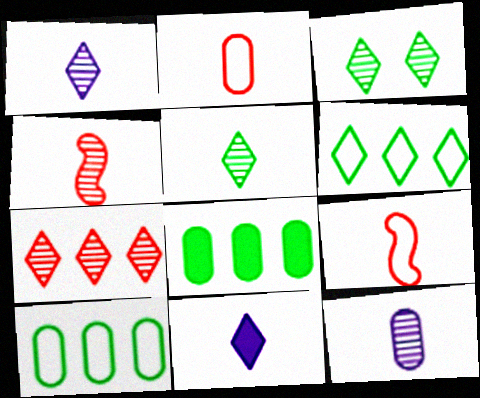[[1, 3, 7], 
[4, 5, 12]]